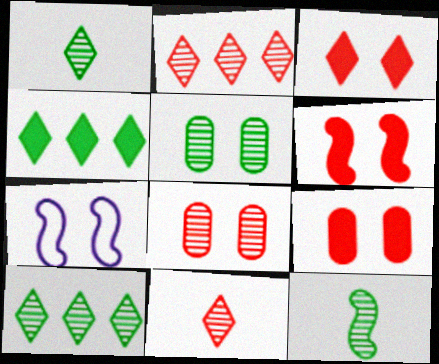[[3, 5, 7], 
[3, 6, 9], 
[5, 10, 12]]